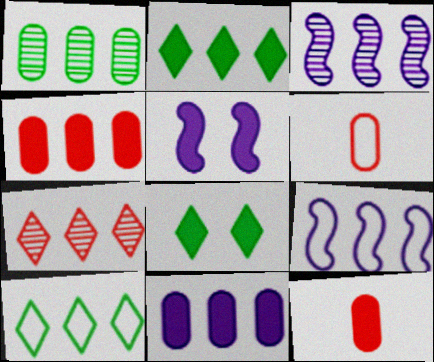[[1, 3, 7], 
[2, 5, 12], 
[3, 4, 10], 
[3, 6, 8]]